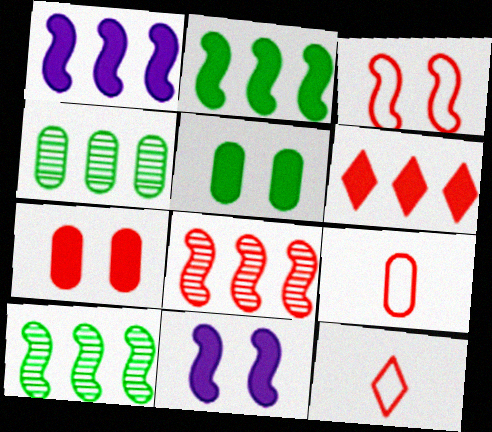[[4, 11, 12], 
[7, 8, 12]]